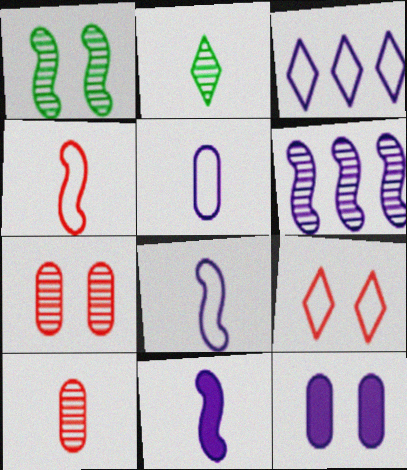[[1, 9, 12], 
[2, 6, 7]]